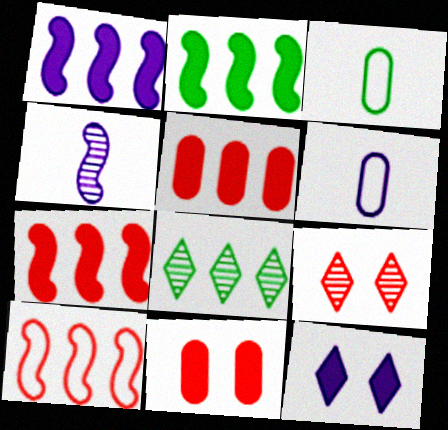[[1, 2, 7], 
[1, 3, 9], 
[2, 6, 9]]